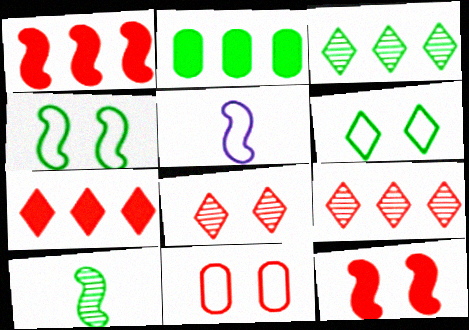[[2, 5, 8], 
[2, 6, 10], 
[8, 11, 12]]